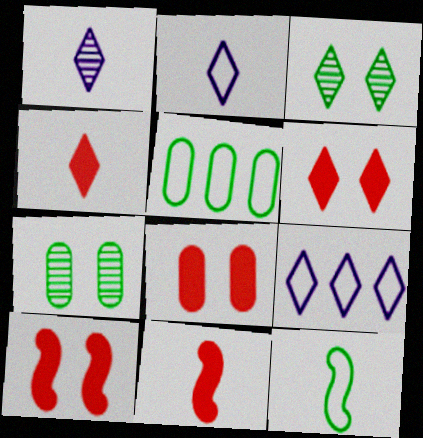[[1, 5, 10], 
[3, 4, 9], 
[6, 8, 10], 
[7, 9, 11]]